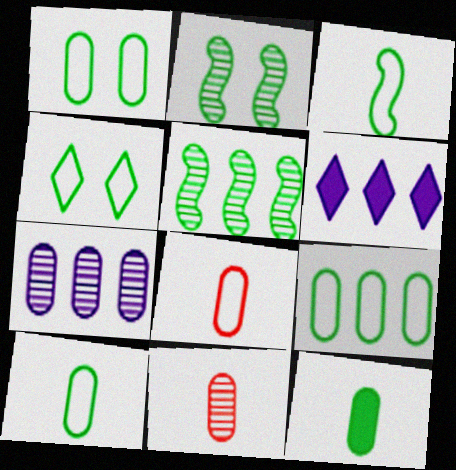[[1, 9, 10], 
[2, 6, 8], 
[3, 4, 9], 
[4, 5, 12]]